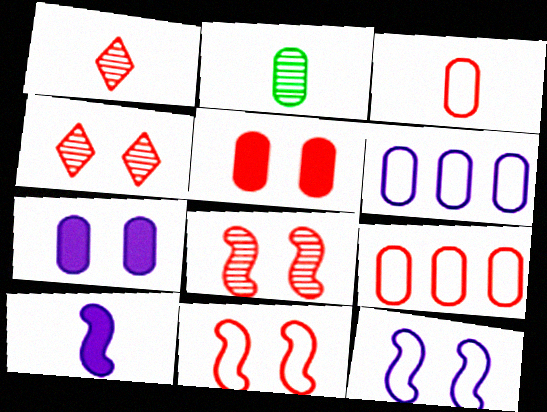[[2, 5, 6], 
[2, 7, 9], 
[4, 5, 11]]